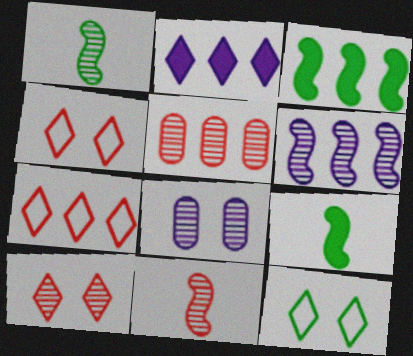[[5, 10, 11], 
[7, 8, 9]]